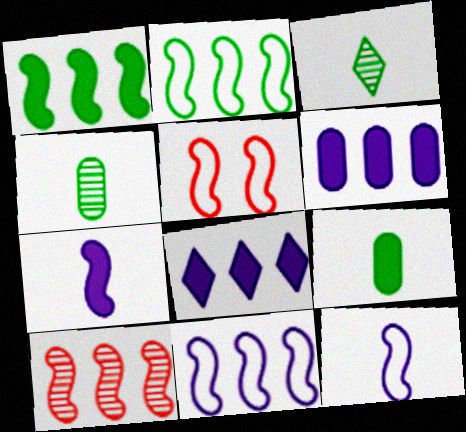[[1, 10, 11], 
[2, 5, 12], 
[3, 5, 6], 
[4, 5, 8]]